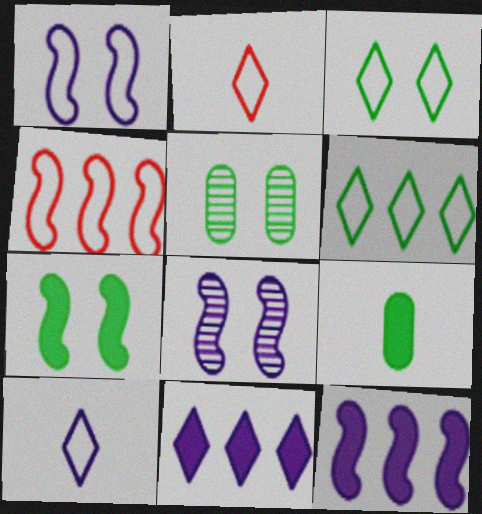[[2, 5, 12], 
[3, 5, 7]]